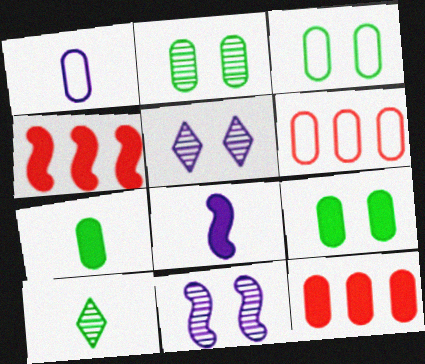[[1, 2, 12], 
[1, 3, 6], 
[2, 3, 9]]